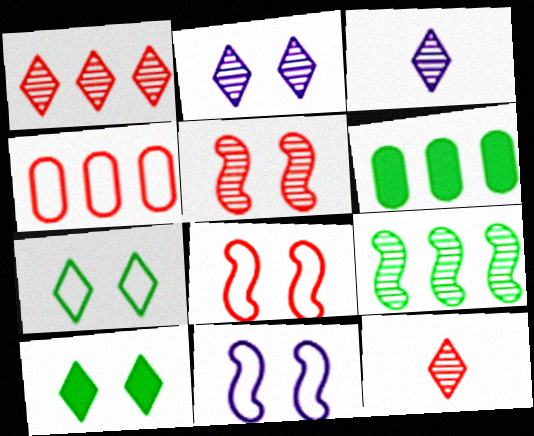[[3, 6, 8], 
[6, 11, 12]]